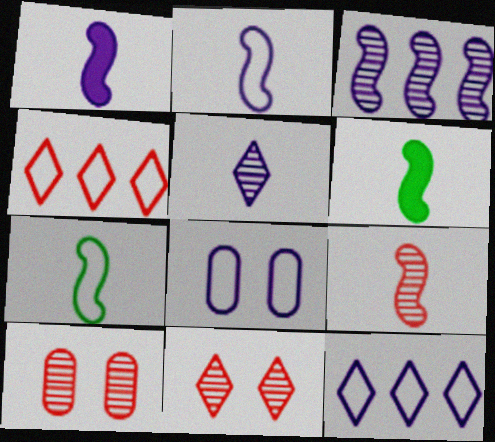[[1, 7, 9], 
[2, 6, 9], 
[2, 8, 12], 
[4, 7, 8], 
[6, 10, 12]]